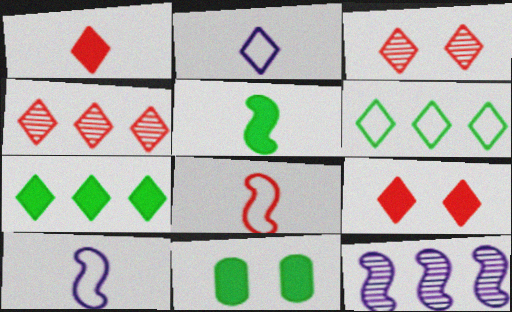[[2, 3, 7], 
[4, 10, 11], 
[5, 7, 11]]